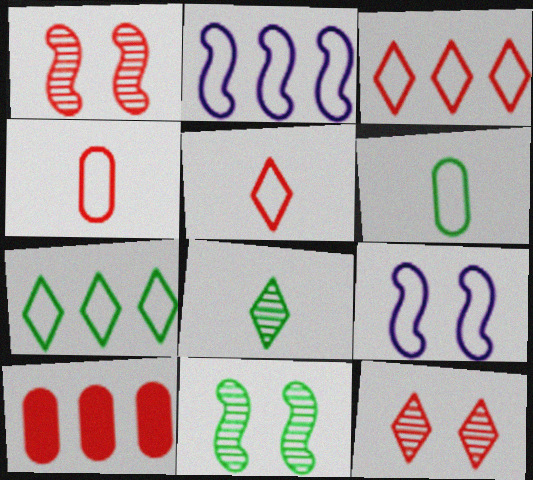[[1, 5, 10], 
[3, 6, 9], 
[4, 7, 9], 
[8, 9, 10]]